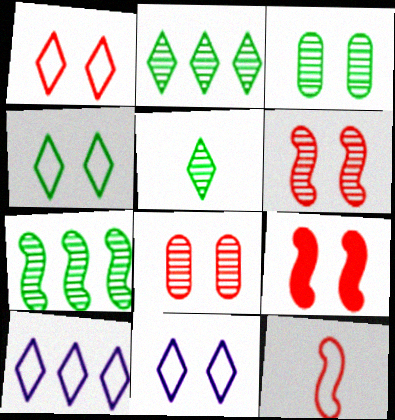[[1, 4, 11], 
[1, 8, 9], 
[3, 5, 7], 
[3, 9, 11]]